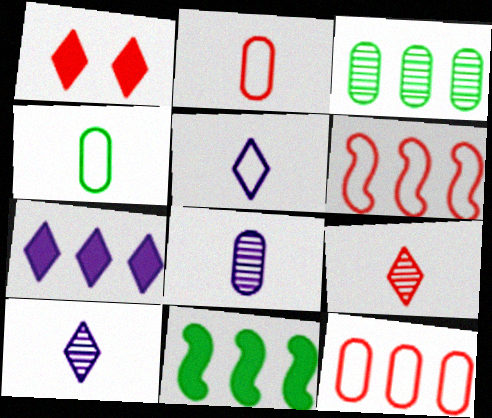[[3, 6, 7]]